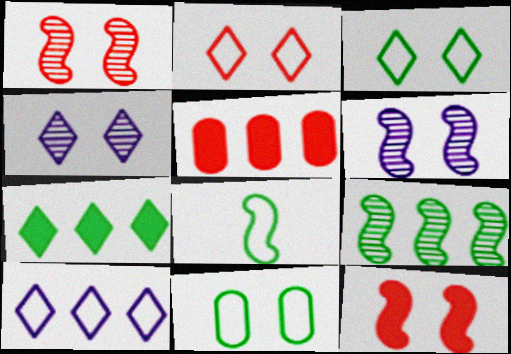[[4, 5, 8], 
[4, 11, 12], 
[5, 9, 10]]